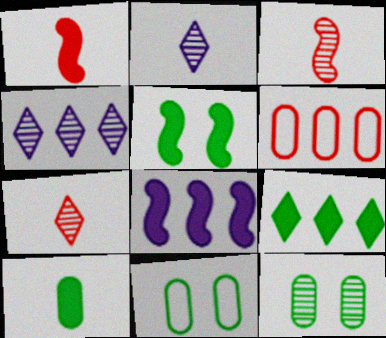[[1, 4, 11], 
[1, 5, 8], 
[2, 5, 6], 
[3, 4, 12], 
[5, 9, 10], 
[7, 8, 11]]